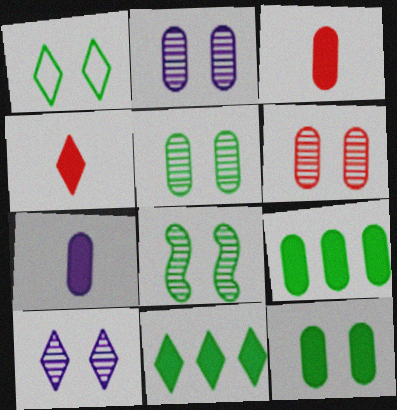[[1, 8, 12], 
[2, 5, 6], 
[6, 8, 10]]